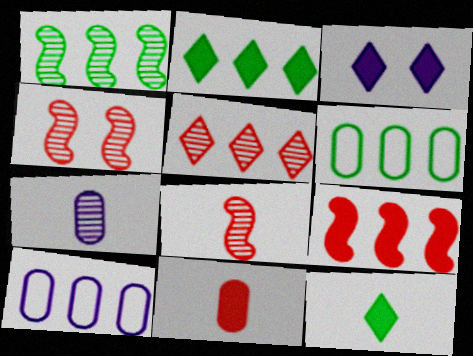[[1, 2, 6], 
[3, 6, 8], 
[4, 10, 12]]